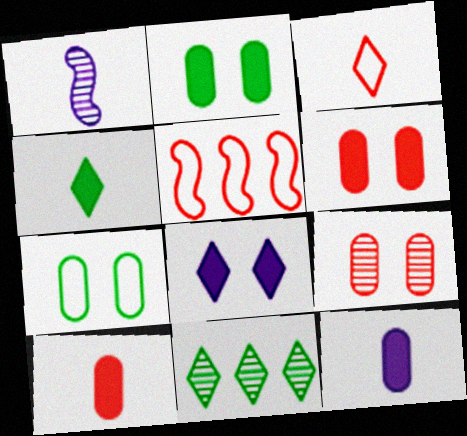[[1, 9, 11], 
[3, 8, 11]]